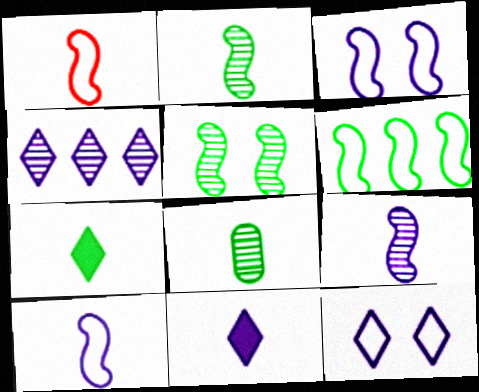[[1, 3, 6], 
[1, 8, 11], 
[4, 11, 12]]